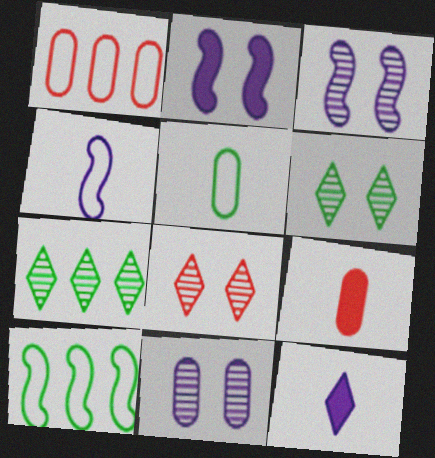[]